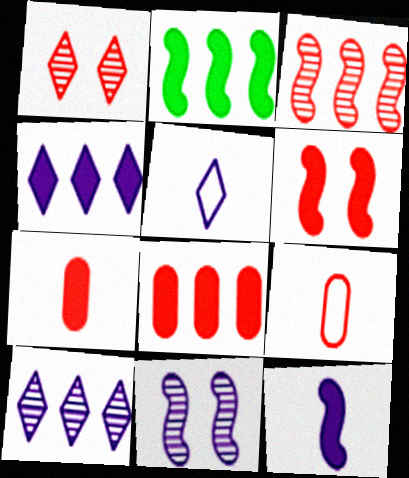[[2, 4, 8], 
[2, 6, 12]]